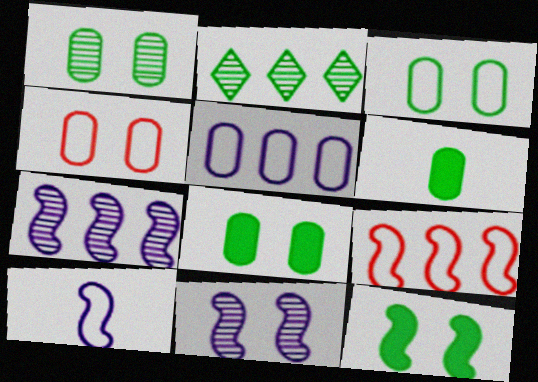[[1, 3, 8]]